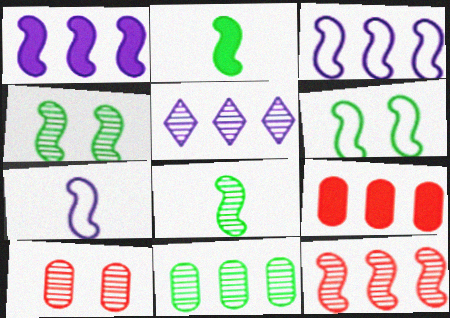[[5, 8, 10], 
[5, 11, 12]]